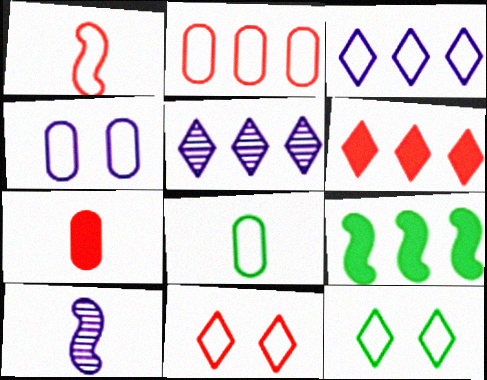[[1, 2, 11], 
[2, 4, 8], 
[2, 5, 9]]